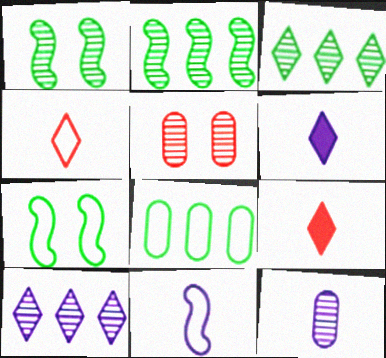[[6, 11, 12]]